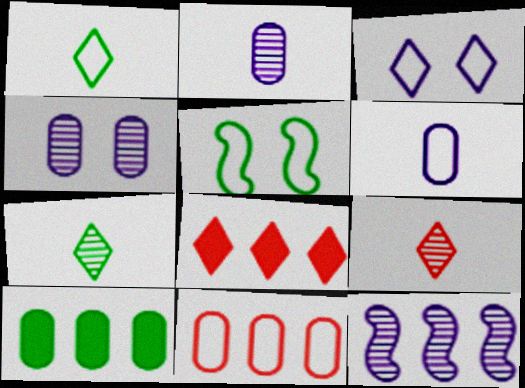[[2, 5, 8], 
[3, 7, 8], 
[5, 7, 10]]